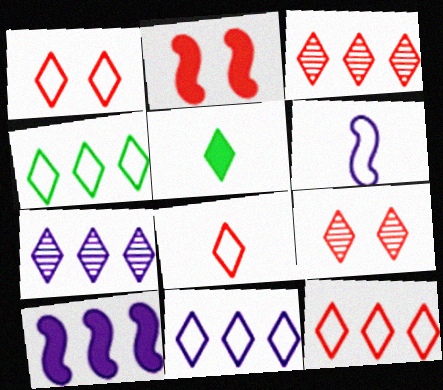[[1, 5, 7], 
[1, 8, 12], 
[4, 11, 12], 
[5, 9, 11]]